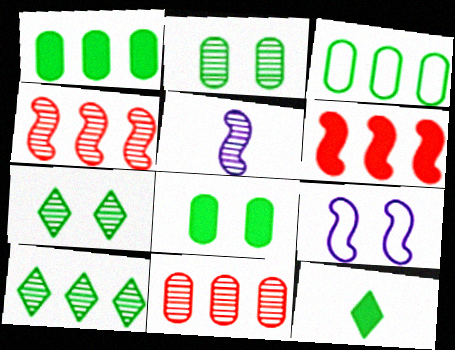[[5, 7, 11], 
[9, 11, 12]]